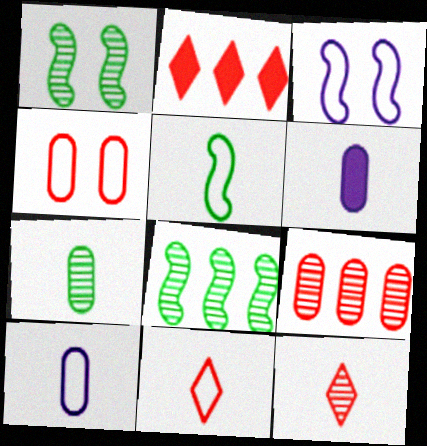[[1, 2, 10], 
[2, 3, 7], 
[5, 6, 12], 
[5, 10, 11]]